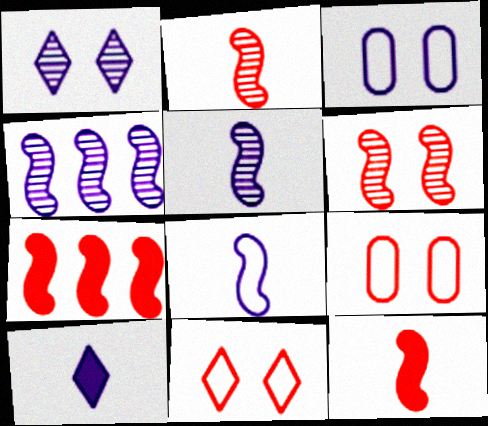[[3, 4, 10]]